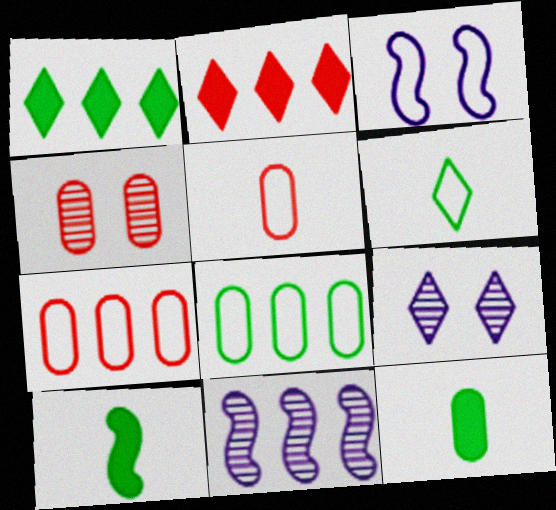[[1, 7, 11], 
[2, 6, 9], 
[2, 8, 11], 
[3, 6, 7], 
[7, 9, 10]]